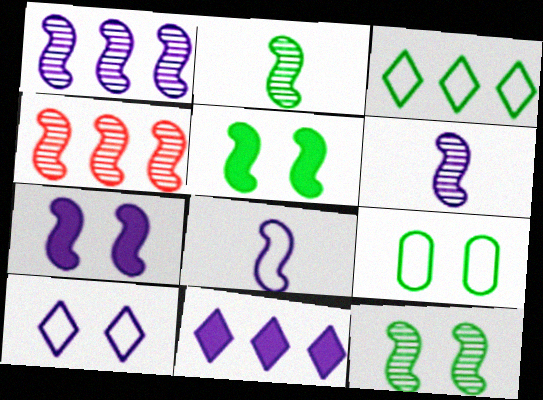[[1, 7, 8], 
[4, 5, 8], 
[4, 6, 12]]